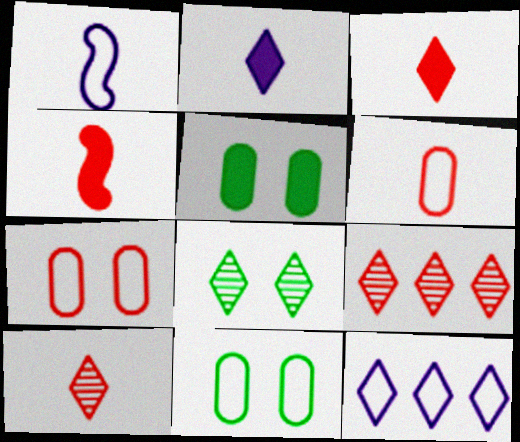[[1, 5, 9], 
[3, 8, 12], 
[4, 6, 10], 
[4, 7, 9]]